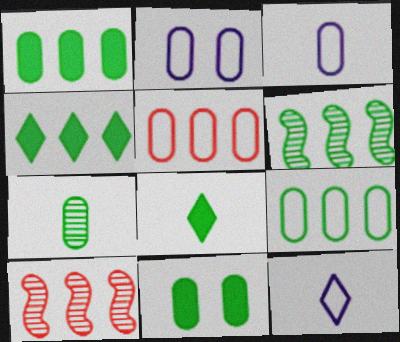[[2, 8, 10], 
[4, 6, 9], 
[7, 9, 11], 
[10, 11, 12]]